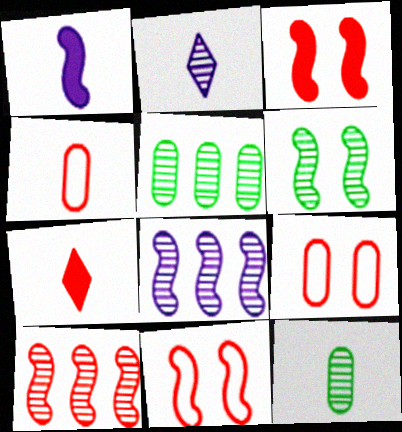[[7, 9, 10]]